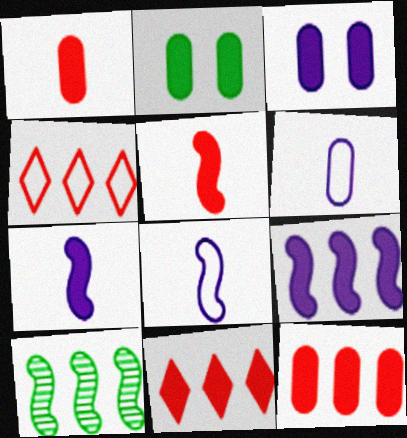[[2, 7, 11]]